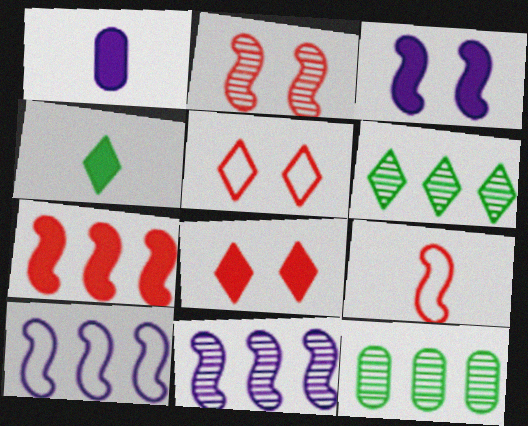[[2, 7, 9]]